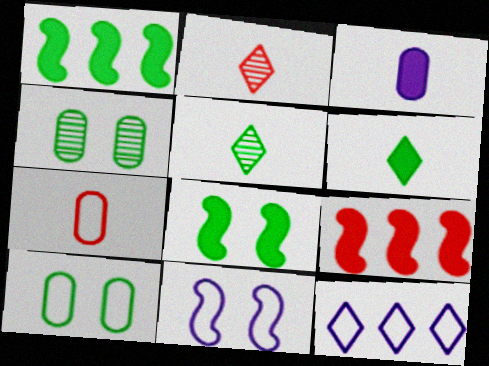[[1, 5, 10]]